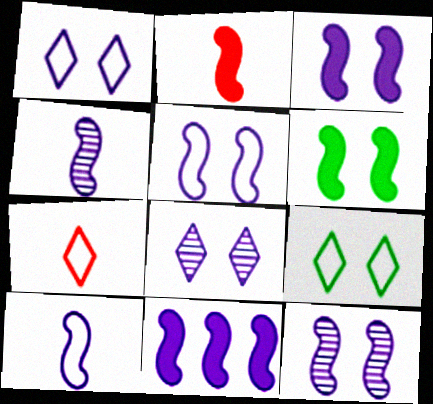[[2, 6, 11], 
[3, 5, 12], 
[4, 5, 11], 
[10, 11, 12]]